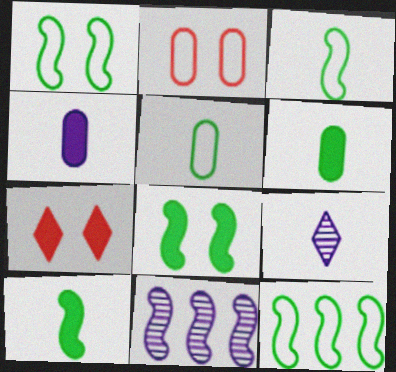[[1, 3, 12], 
[5, 7, 11]]